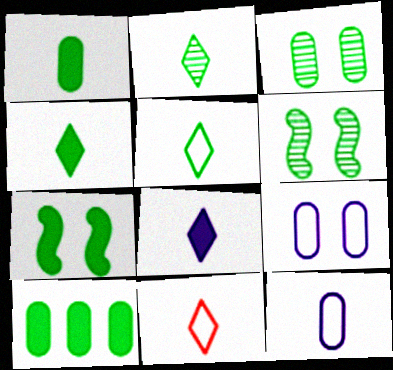[[2, 4, 5], 
[2, 8, 11], 
[4, 7, 10], 
[5, 6, 10]]